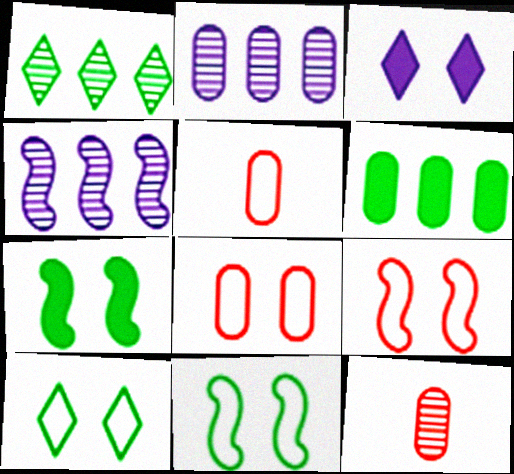[]